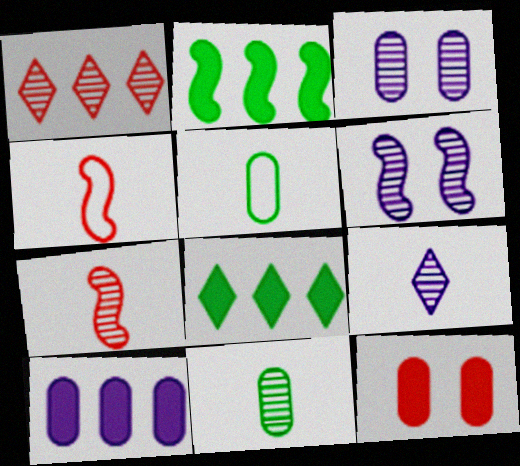[[1, 4, 12], 
[1, 6, 11], 
[2, 4, 6], 
[3, 4, 8], 
[7, 9, 11]]